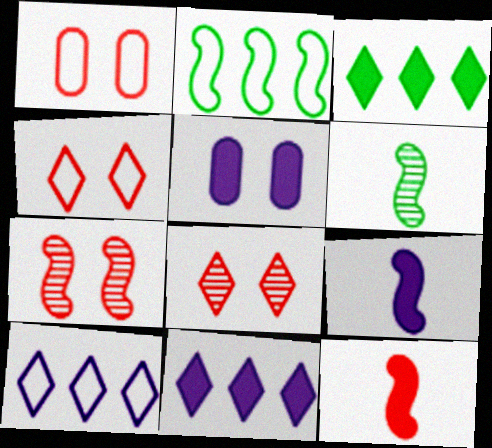[[1, 6, 11], 
[2, 7, 9], 
[3, 5, 12], 
[5, 9, 11]]